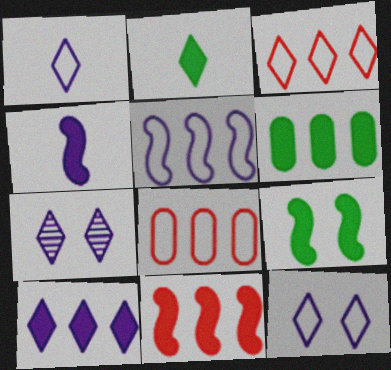[[1, 7, 10], 
[2, 3, 7], 
[2, 6, 9], 
[4, 9, 11], 
[6, 10, 11]]